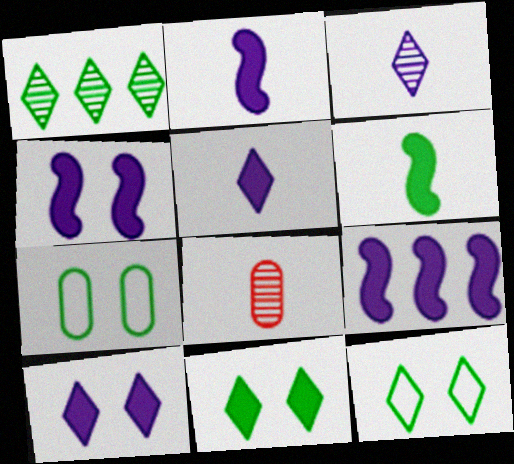[[1, 6, 7], 
[2, 4, 9], 
[8, 9, 12]]